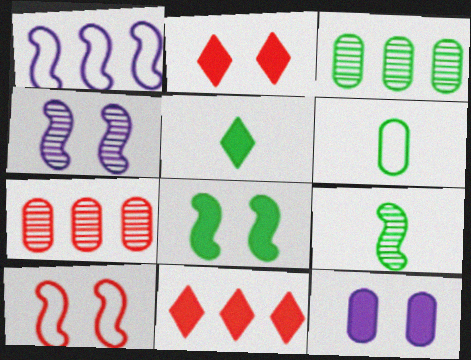[[1, 3, 11], 
[2, 8, 12], 
[4, 6, 11], 
[4, 8, 10], 
[5, 6, 9], 
[6, 7, 12]]